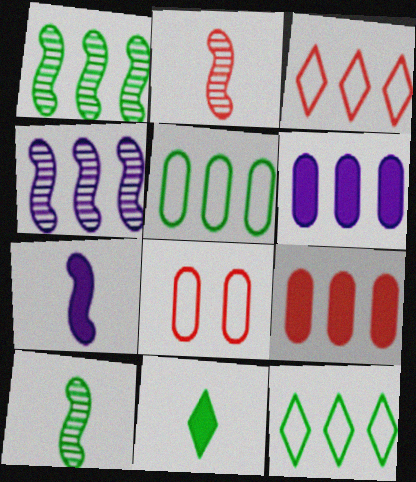[[1, 3, 6], 
[4, 8, 11], 
[4, 9, 12]]